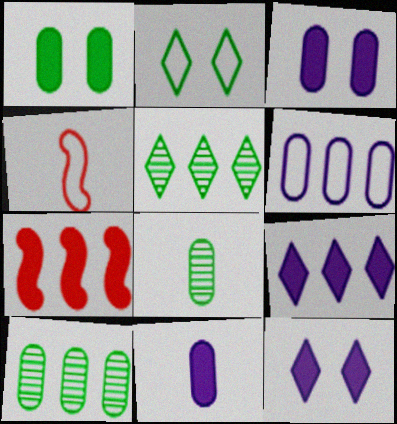[[2, 4, 6], 
[3, 4, 5], 
[4, 10, 12], 
[5, 6, 7]]